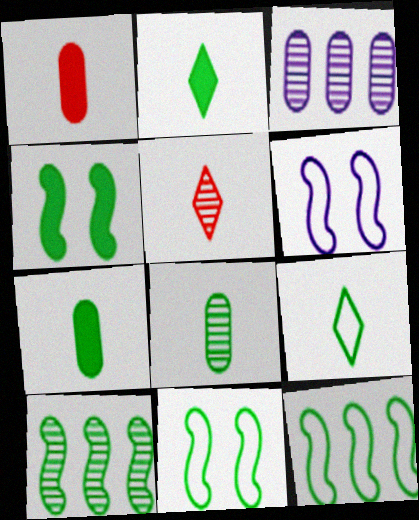[]